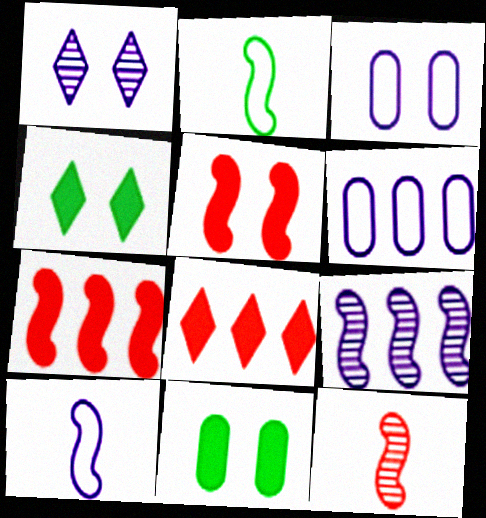[[2, 5, 9], 
[4, 6, 12]]